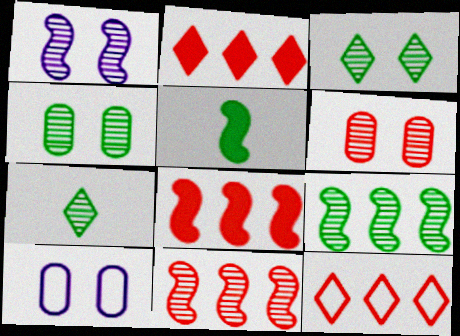[[1, 3, 6], 
[4, 7, 9], 
[7, 8, 10]]